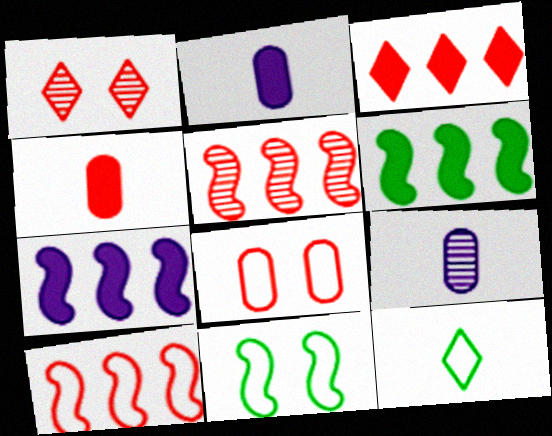[[1, 4, 10], 
[3, 9, 11]]